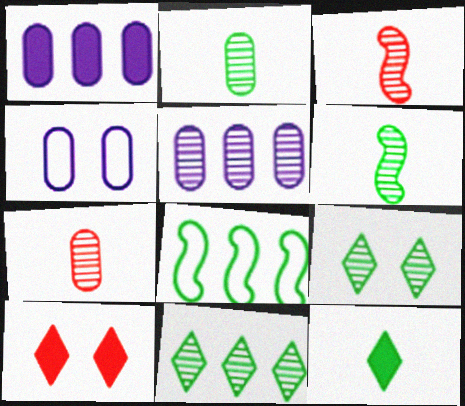[[3, 5, 9]]